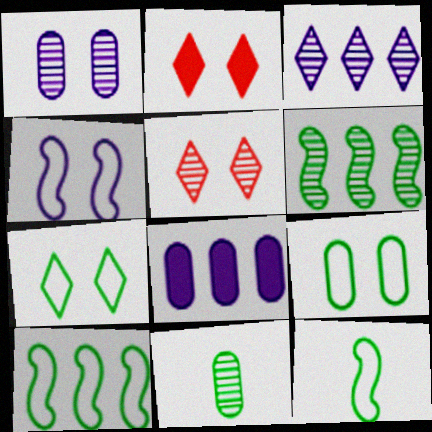[[5, 8, 12]]